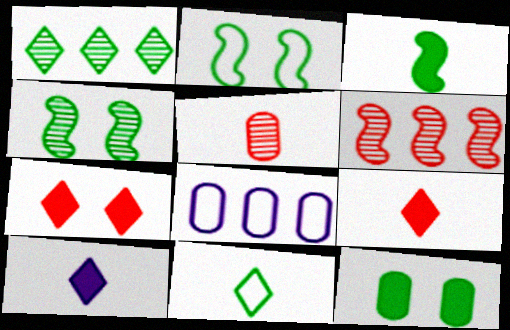[[4, 8, 9], 
[5, 8, 12]]